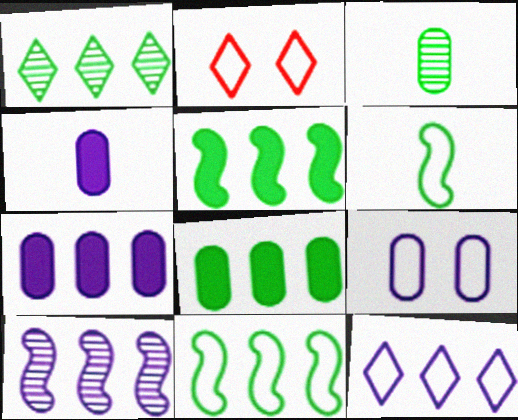[[1, 8, 11], 
[7, 10, 12]]